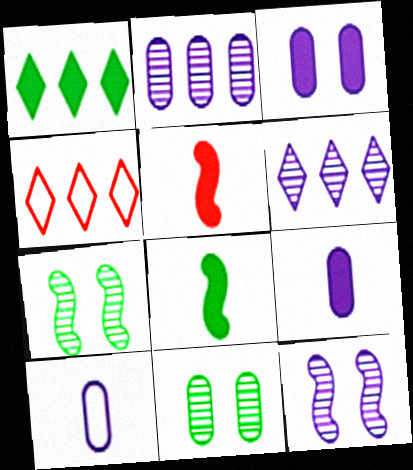[[1, 3, 5], 
[1, 4, 6], 
[2, 3, 10], 
[4, 7, 9]]